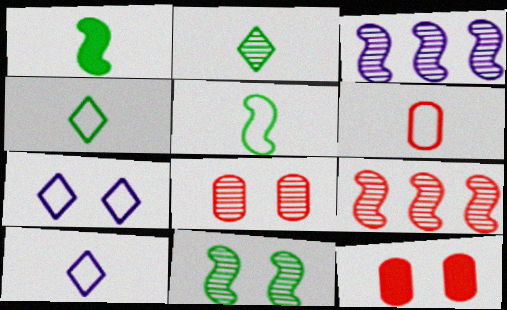[[2, 3, 8], 
[3, 4, 12], 
[5, 6, 10], 
[7, 11, 12]]